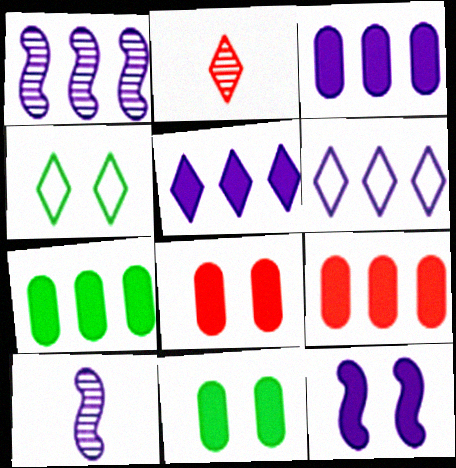[[1, 3, 6], 
[2, 4, 5], 
[3, 7, 9], 
[4, 9, 10]]